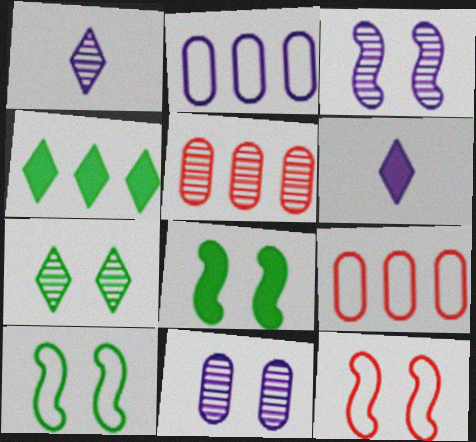[[1, 8, 9], 
[2, 3, 6], 
[3, 8, 12], 
[5, 6, 10]]